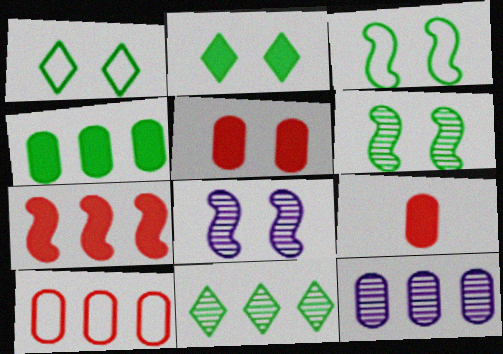[[1, 5, 8], 
[4, 10, 12]]